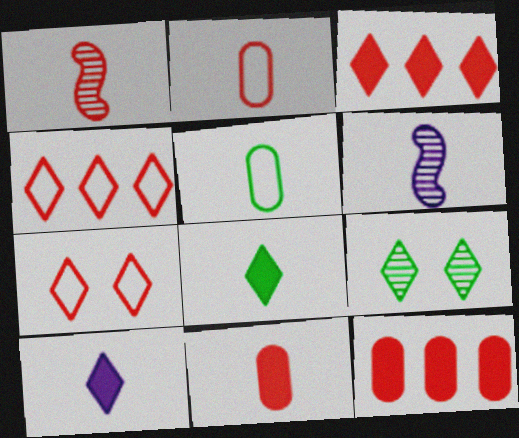[[1, 5, 10], 
[1, 7, 12], 
[2, 6, 8], 
[4, 9, 10]]